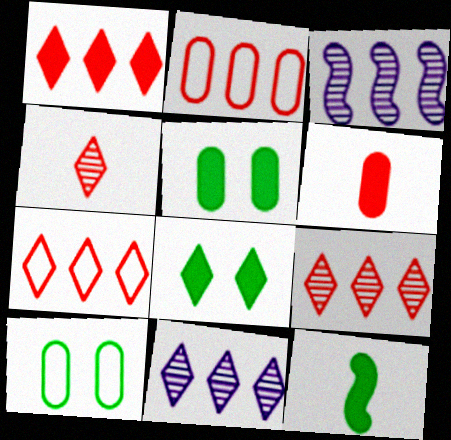[[1, 7, 9]]